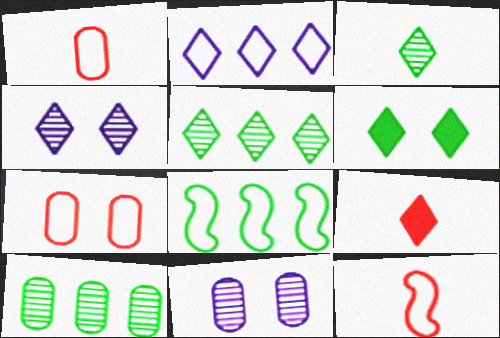[[8, 9, 11]]